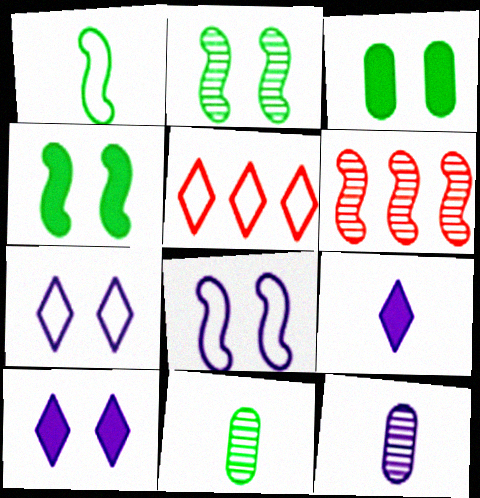[[4, 5, 12]]